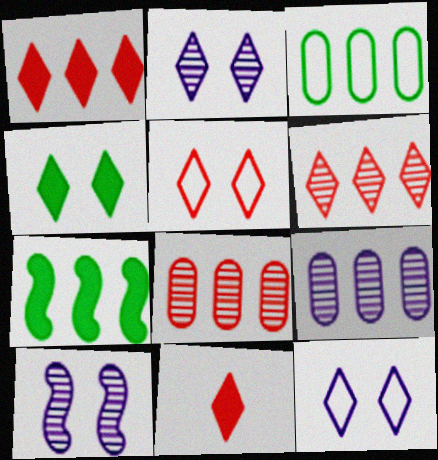[[2, 4, 5], 
[3, 10, 11], 
[5, 6, 11]]